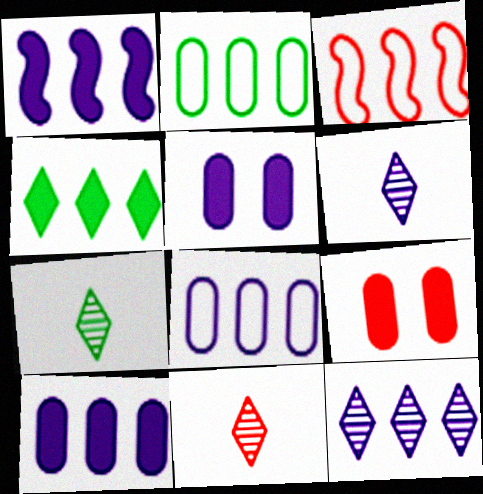[[1, 8, 12], 
[3, 5, 7], 
[3, 9, 11], 
[6, 7, 11]]